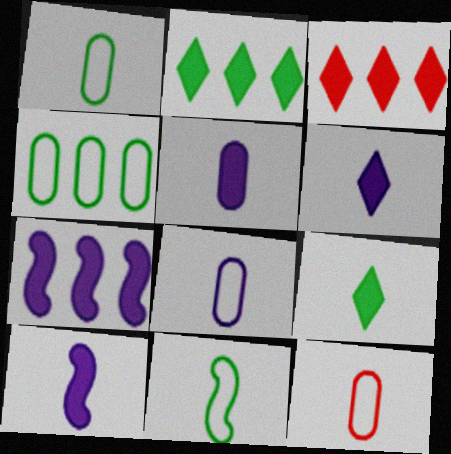[[1, 8, 12], 
[5, 6, 10]]